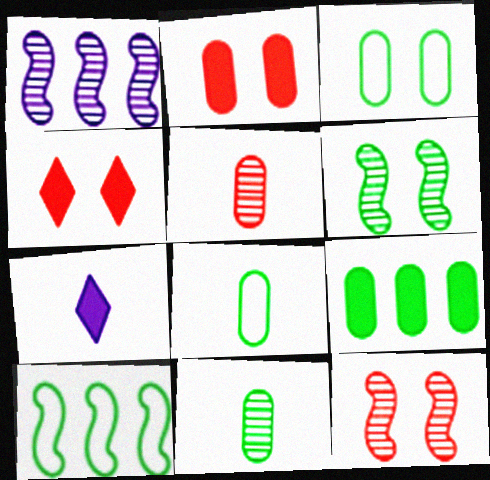[[1, 4, 8], 
[3, 9, 11]]